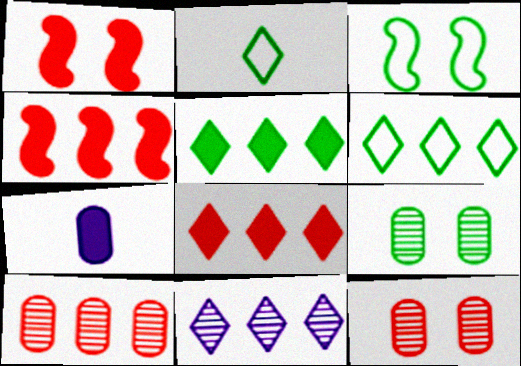[[1, 5, 7], 
[6, 8, 11]]